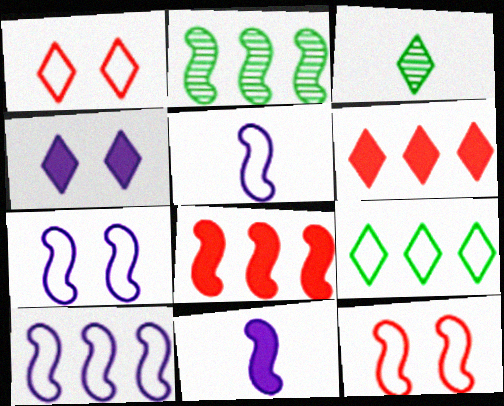[[2, 8, 10], 
[2, 11, 12], 
[5, 7, 10]]